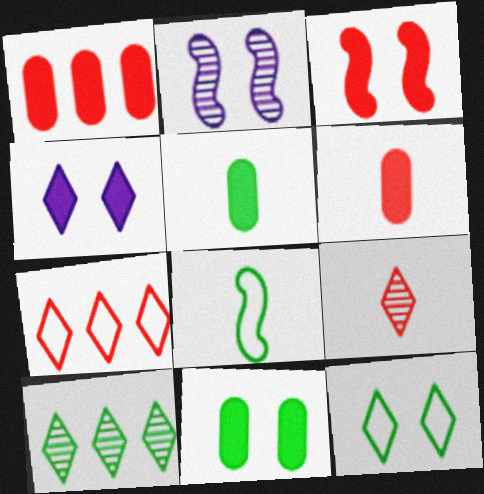[[2, 5, 7], 
[3, 4, 11], 
[8, 10, 11]]